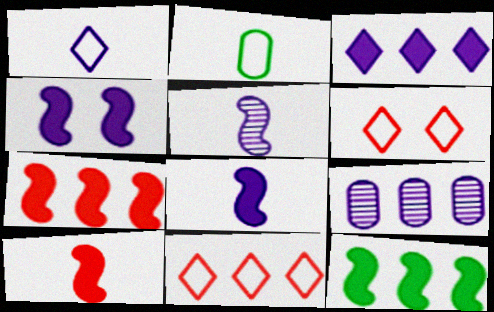[[1, 4, 9], 
[4, 10, 12], 
[9, 11, 12]]